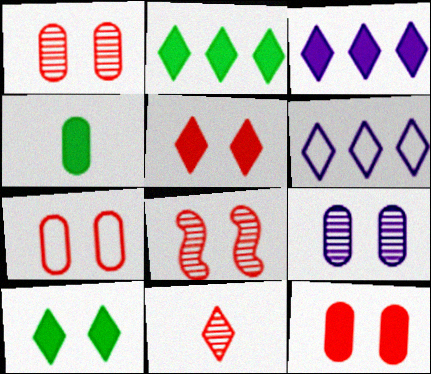[[1, 7, 12], 
[4, 6, 8], 
[5, 7, 8], 
[6, 10, 11]]